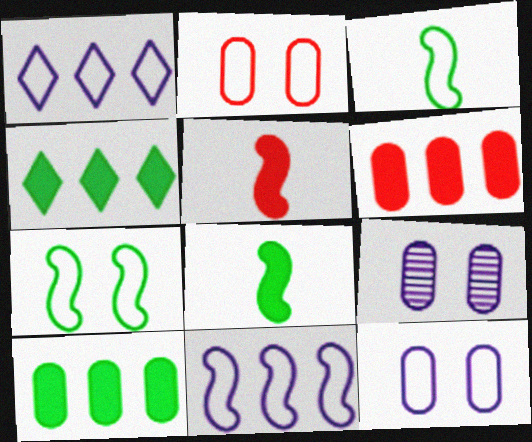[[1, 2, 3]]